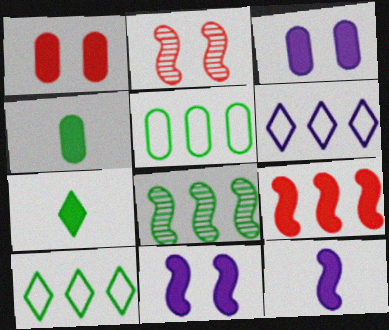[[2, 4, 6], 
[3, 7, 9]]